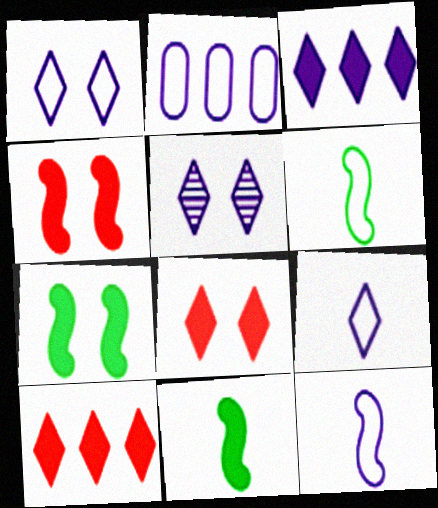[[1, 2, 12], 
[3, 5, 9]]